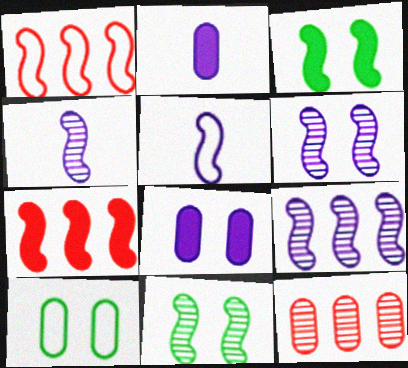[[1, 3, 4], 
[2, 10, 12], 
[4, 6, 9], 
[5, 7, 11]]